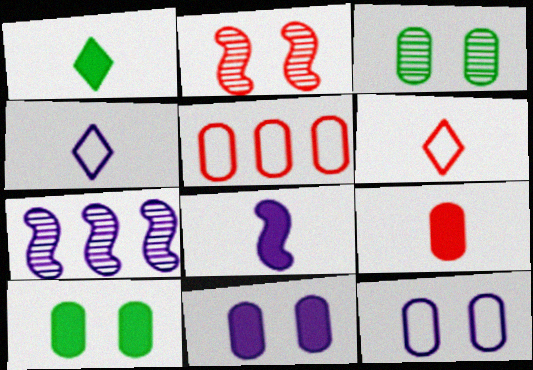[[1, 8, 9], 
[4, 7, 11], 
[6, 7, 10]]